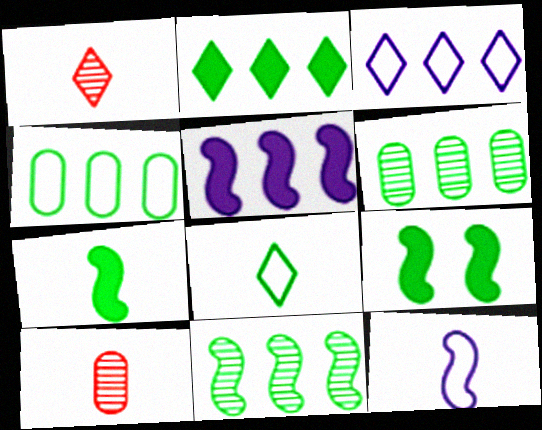[[2, 4, 11], 
[3, 9, 10], 
[6, 8, 9]]